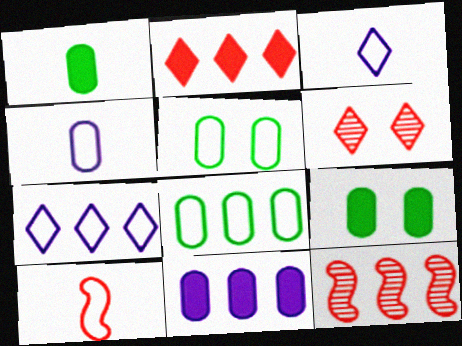[[3, 9, 12], 
[5, 7, 10]]